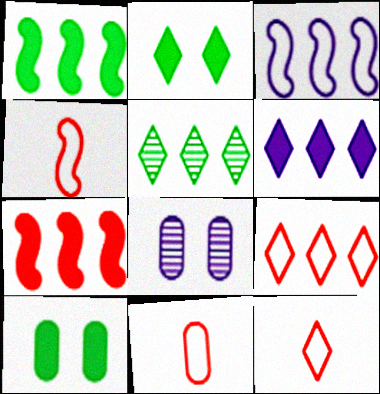[[1, 8, 12], 
[4, 11, 12], 
[5, 6, 9]]